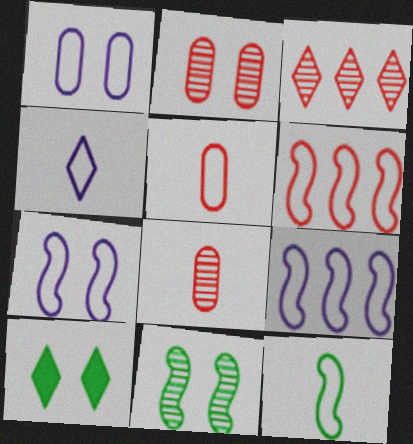[[1, 4, 9], 
[2, 7, 10], 
[3, 4, 10], 
[4, 5, 12], 
[6, 7, 12], 
[8, 9, 10]]